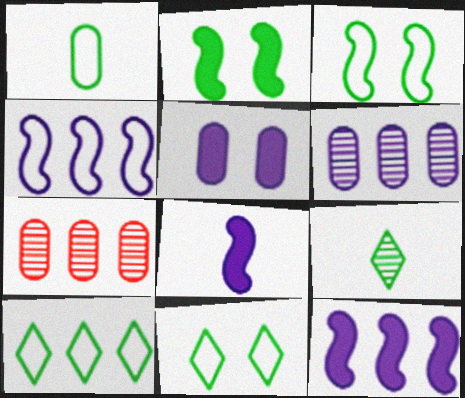[[1, 3, 10], 
[1, 5, 7], 
[7, 8, 11], 
[7, 10, 12]]